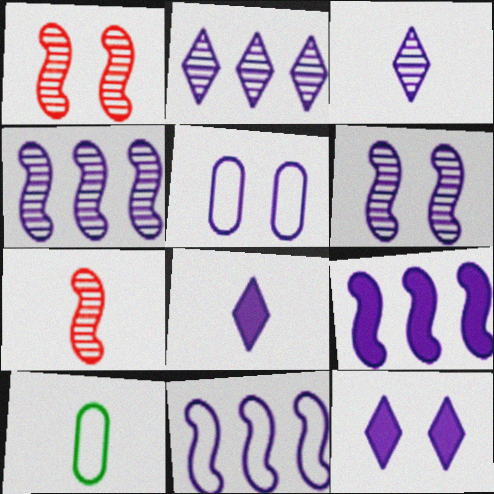[[3, 5, 9], 
[4, 5, 8], 
[4, 9, 11], 
[5, 6, 12], 
[7, 8, 10]]